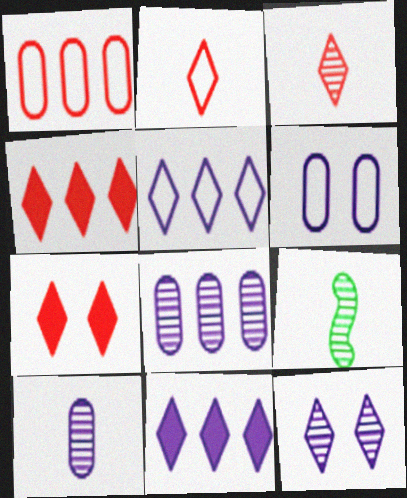[[3, 9, 10], 
[4, 6, 9]]